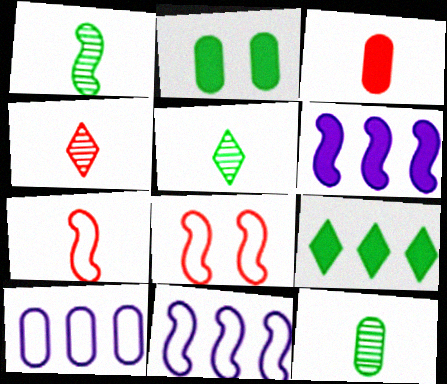[[1, 5, 12], 
[1, 6, 8], 
[2, 4, 11], 
[3, 4, 7]]